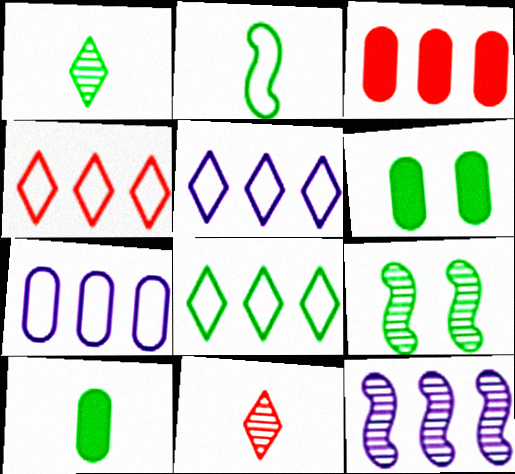[[1, 2, 10], 
[3, 8, 12], 
[4, 5, 8], 
[8, 9, 10]]